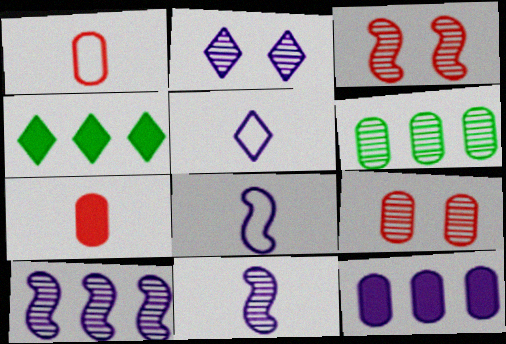[[2, 8, 12], 
[4, 8, 9]]